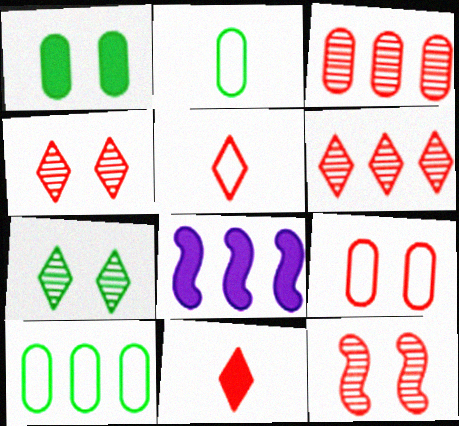[[1, 8, 11], 
[2, 4, 8], 
[6, 8, 10]]